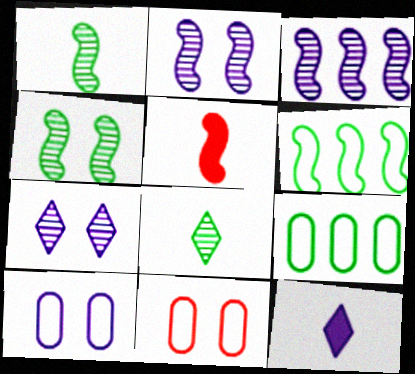[[2, 5, 6], 
[3, 10, 12], 
[5, 7, 9]]